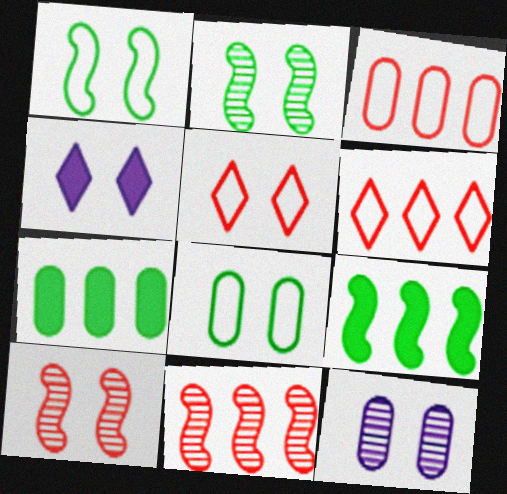[[4, 8, 10]]